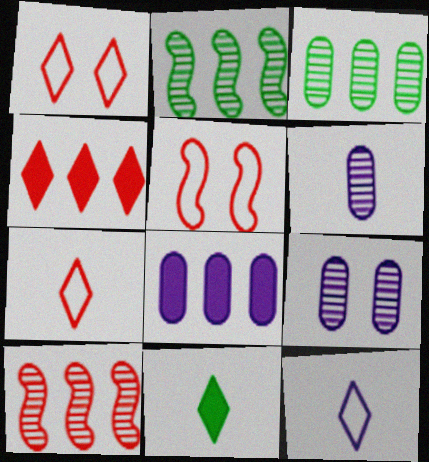[]